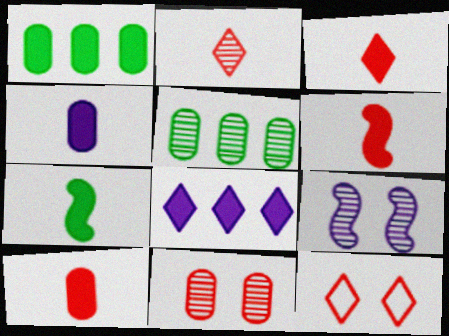[[2, 5, 9], 
[3, 4, 7], 
[3, 6, 10]]